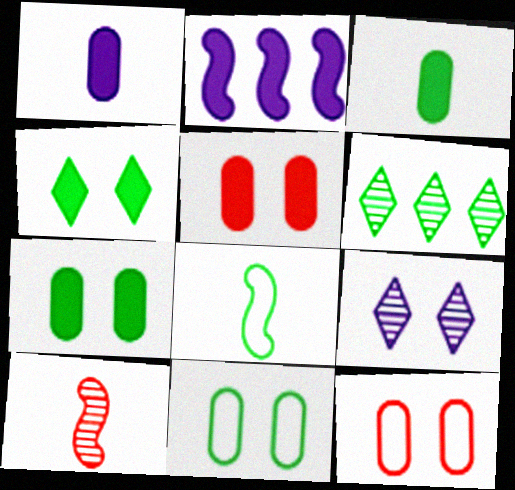[[6, 7, 8]]